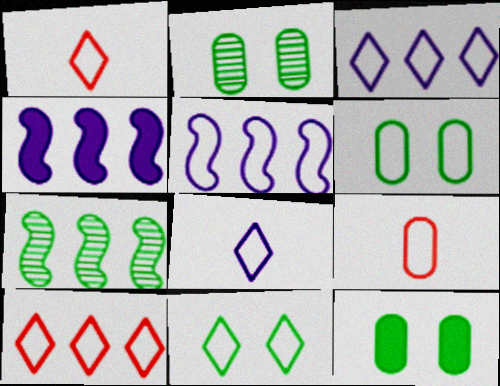[[1, 2, 4], 
[1, 3, 11], 
[1, 5, 6], 
[2, 6, 12], 
[5, 9, 11], 
[8, 10, 11]]